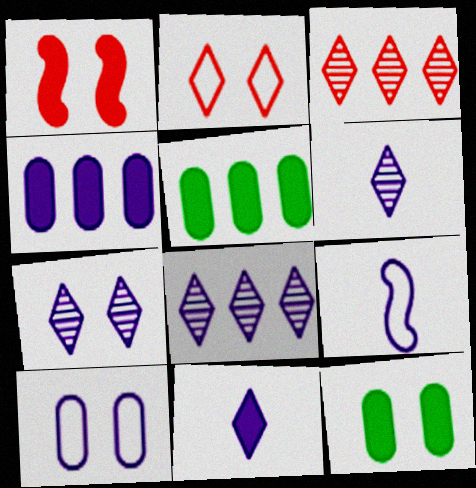[[1, 5, 11], 
[3, 9, 12], 
[4, 7, 9], 
[6, 7, 8]]